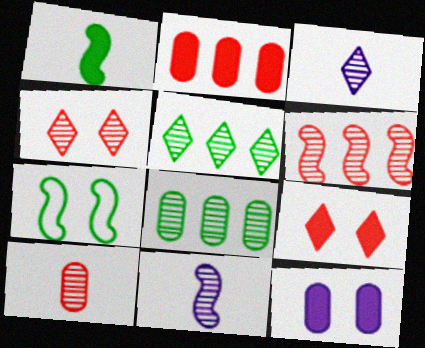[[2, 3, 7], 
[3, 4, 5], 
[4, 6, 10], 
[4, 7, 12], 
[4, 8, 11]]